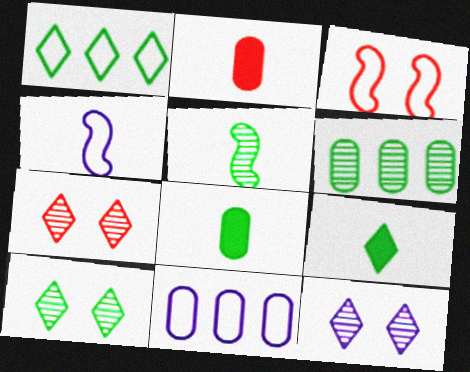[[1, 9, 10], 
[5, 6, 10], 
[7, 10, 12]]